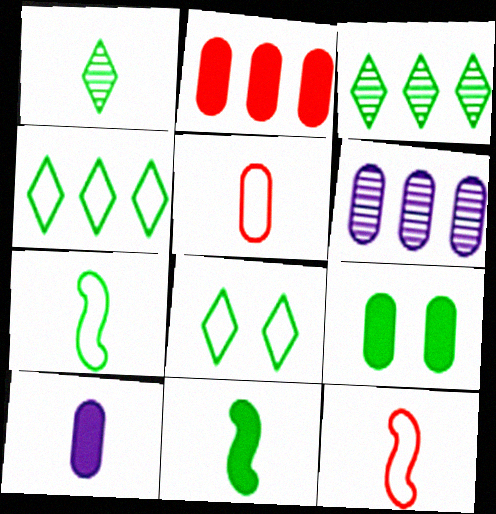[[1, 10, 12], 
[2, 9, 10], 
[3, 7, 9], 
[5, 6, 9]]